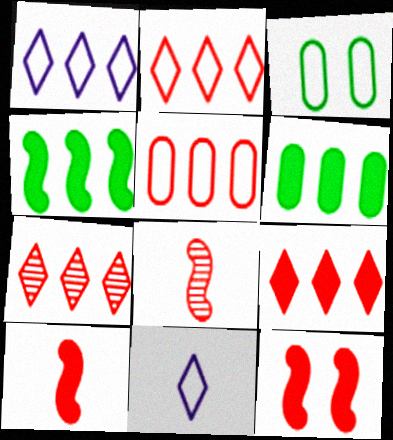[[2, 7, 9]]